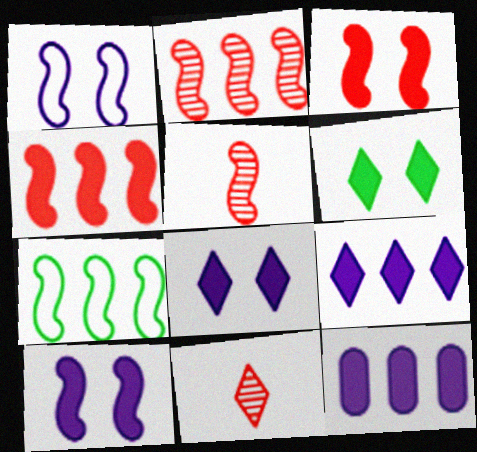[[5, 7, 10]]